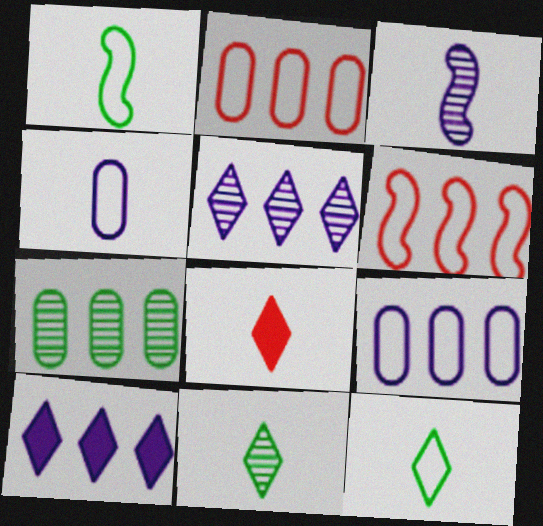[[6, 7, 10]]